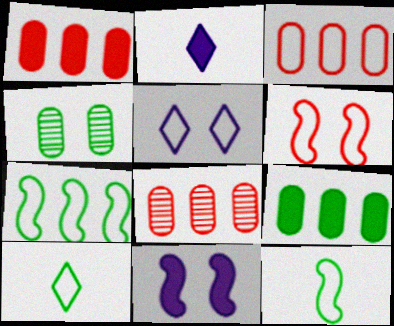[[1, 3, 8], 
[3, 5, 12], 
[8, 10, 11]]